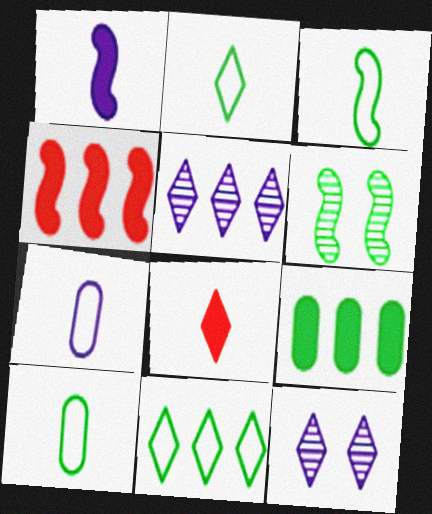[[2, 3, 10], 
[2, 6, 9], 
[4, 10, 12], 
[8, 11, 12]]